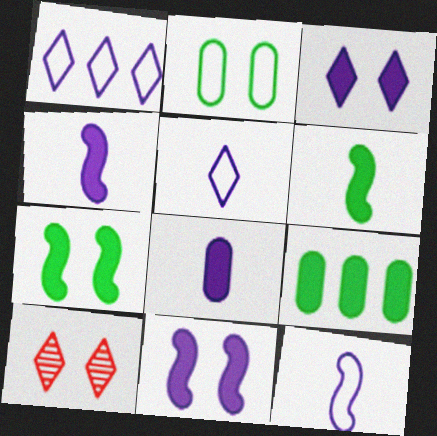[[2, 10, 11], 
[9, 10, 12]]